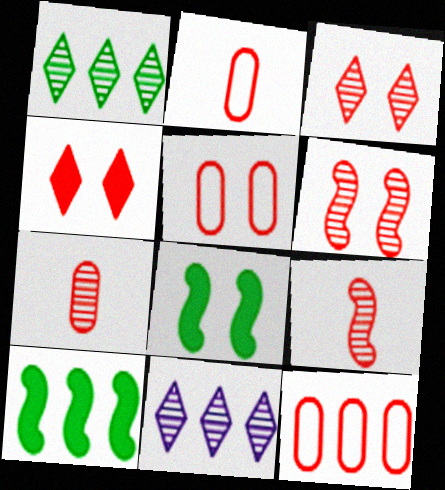[[2, 5, 12], 
[2, 8, 11], 
[4, 5, 6], 
[4, 9, 12], 
[10, 11, 12]]